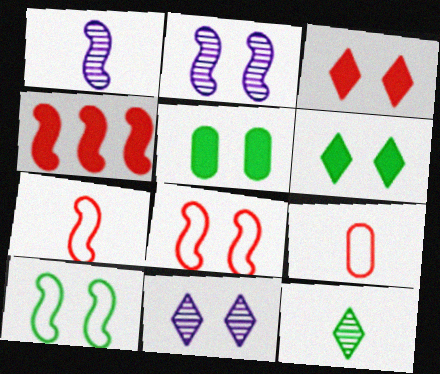[[1, 4, 10], 
[5, 8, 11]]